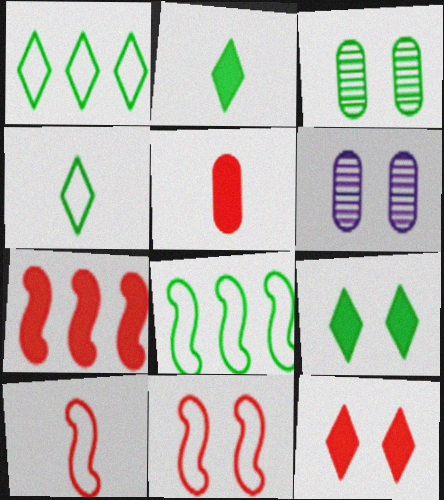[[2, 3, 8], 
[4, 6, 7], 
[5, 7, 12], 
[6, 9, 11]]